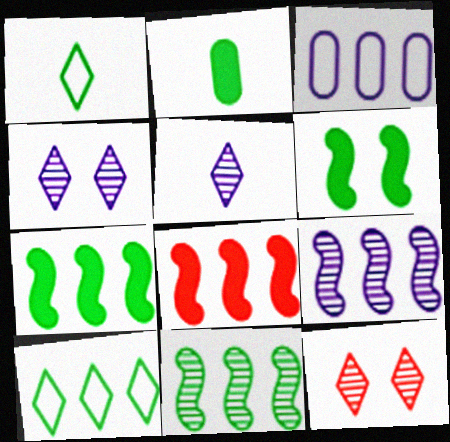[]